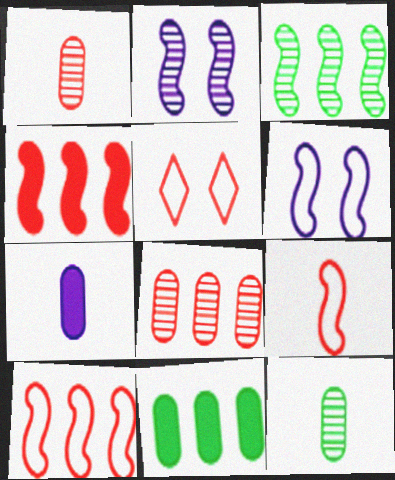[[1, 4, 5], 
[3, 5, 7]]